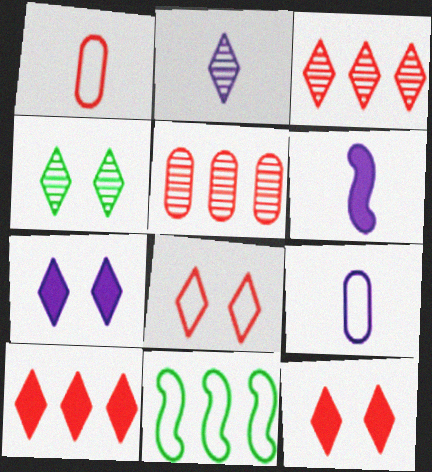[[2, 3, 4], 
[2, 6, 9], 
[4, 7, 8], 
[8, 9, 11]]